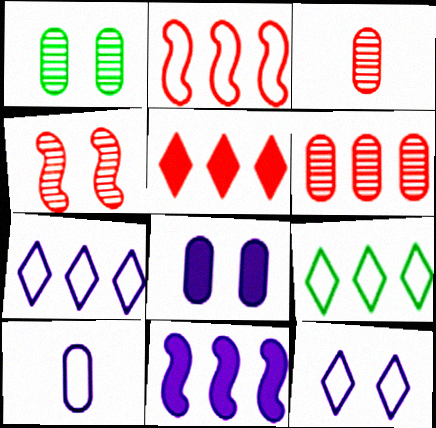[[2, 5, 6], 
[6, 9, 11]]